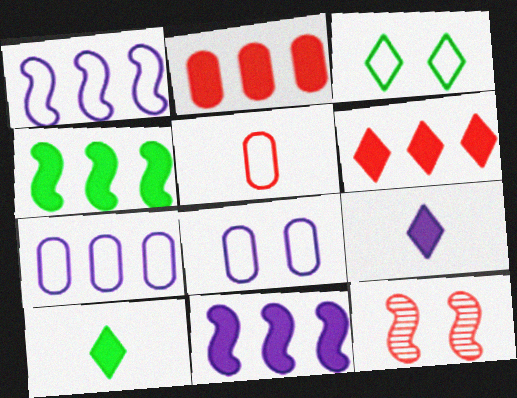[[1, 3, 5], 
[5, 6, 12], 
[7, 10, 12]]